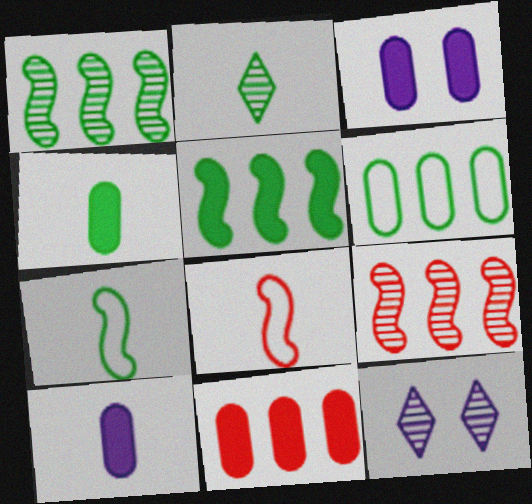[[2, 4, 7], 
[2, 8, 10], 
[3, 4, 11], 
[7, 11, 12]]